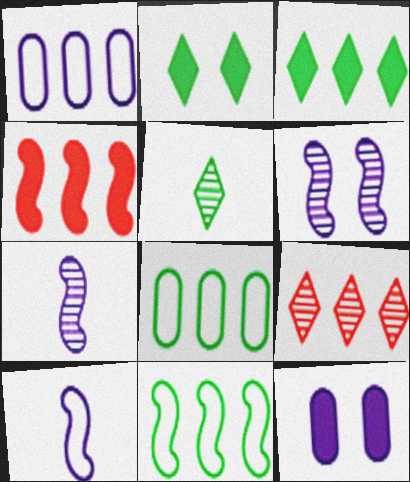[]